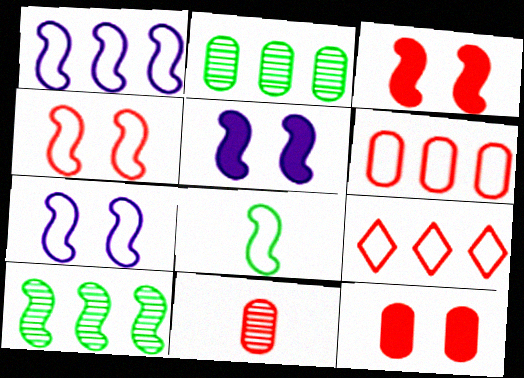[[1, 4, 8], 
[3, 9, 11], 
[6, 11, 12]]